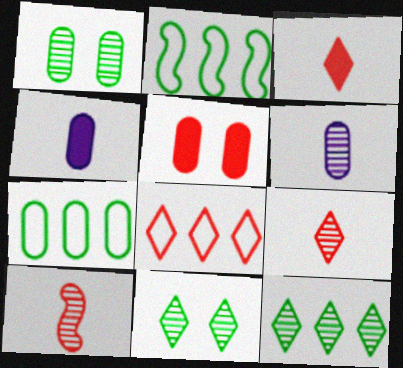[[5, 6, 7], 
[5, 8, 10]]